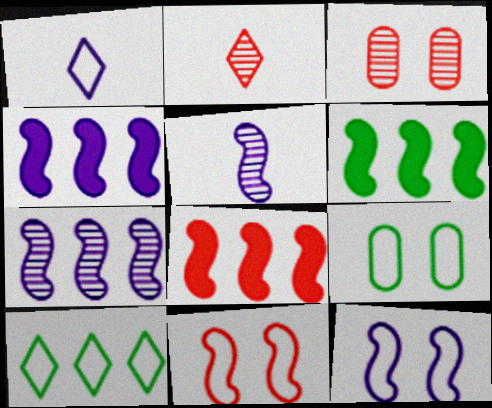[[1, 3, 6], 
[2, 4, 9], 
[4, 5, 12], 
[4, 6, 8], 
[5, 6, 11]]